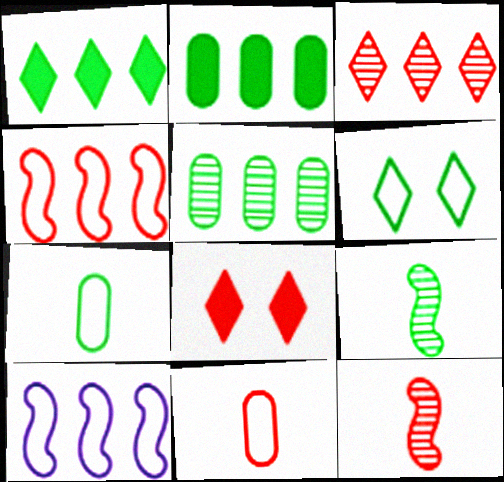[[2, 3, 10], 
[2, 6, 9], 
[6, 10, 11]]